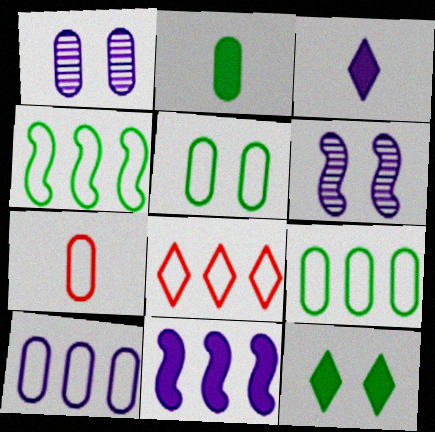[[2, 6, 8], 
[3, 6, 10], 
[4, 8, 10], 
[5, 7, 10]]